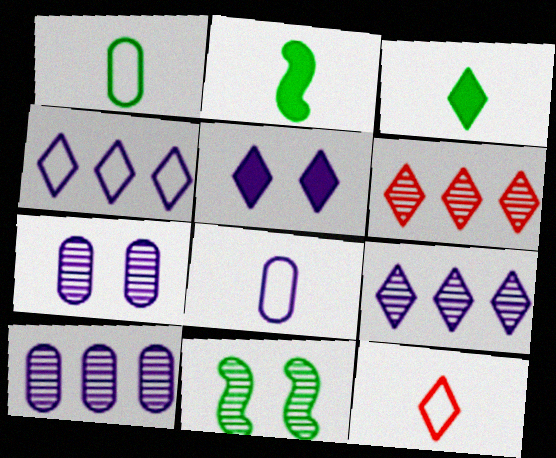[]